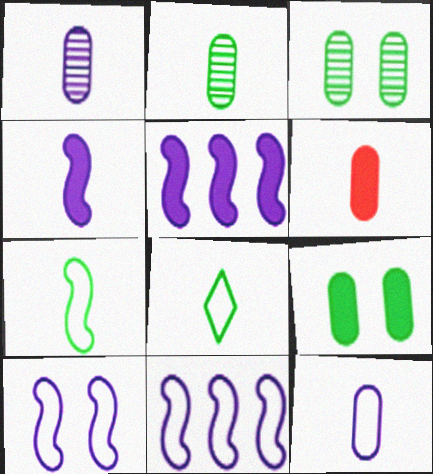[[2, 6, 12]]